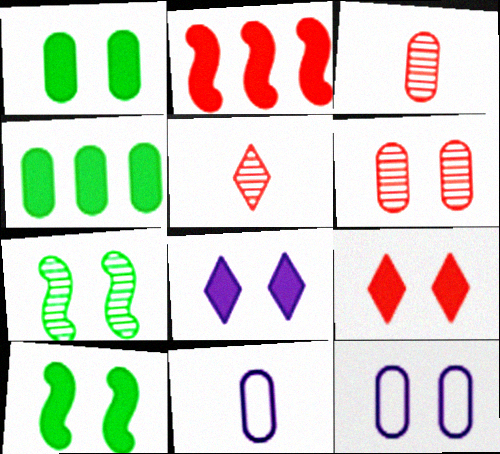[[1, 6, 12], 
[3, 4, 12], 
[4, 6, 11], 
[7, 9, 12]]